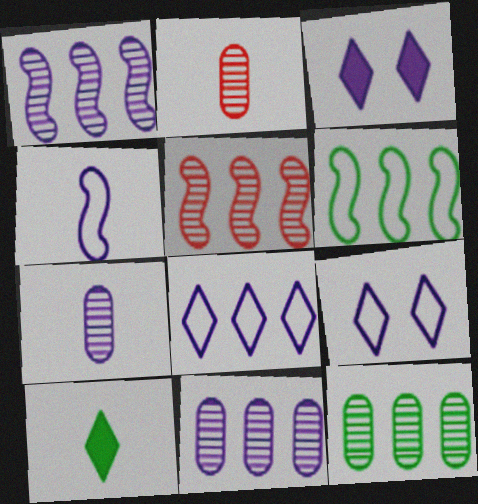[[2, 3, 6], 
[2, 4, 10], 
[3, 4, 11]]